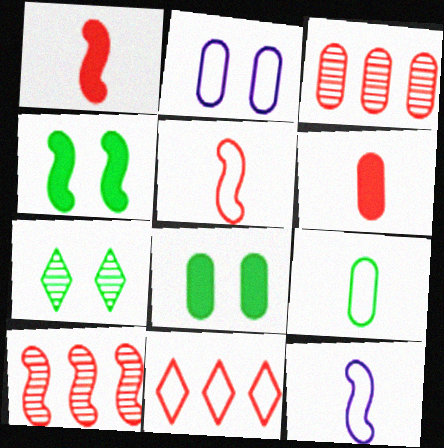[[4, 10, 12]]